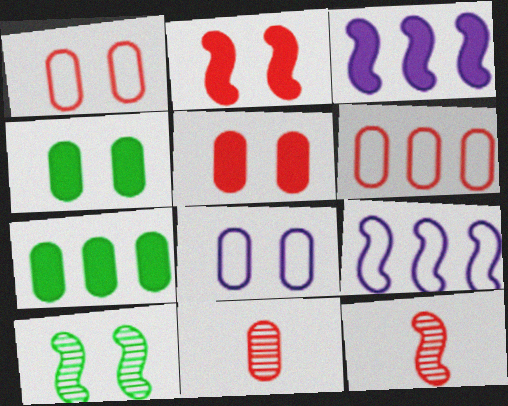[[5, 6, 11], 
[7, 8, 11]]